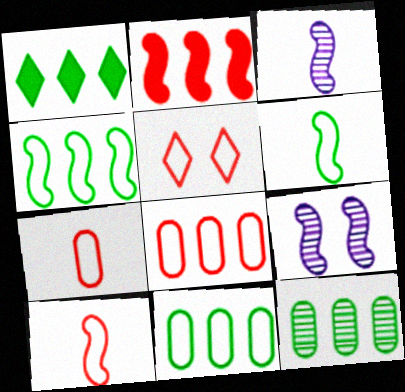[[1, 4, 12], 
[1, 7, 9], 
[2, 6, 9], 
[5, 8, 10]]